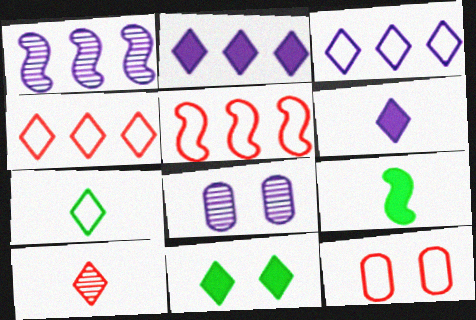[[3, 10, 11], 
[4, 8, 9], 
[6, 7, 10]]